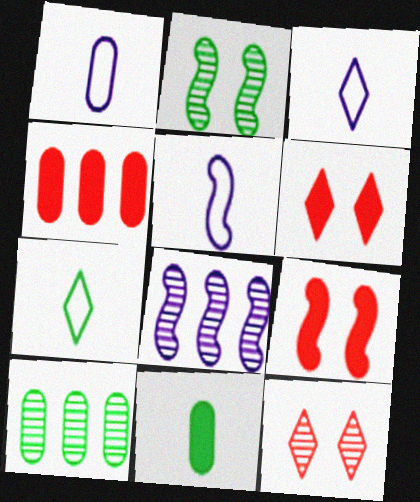[[1, 3, 5], 
[2, 3, 4], 
[3, 9, 10], 
[5, 6, 10]]